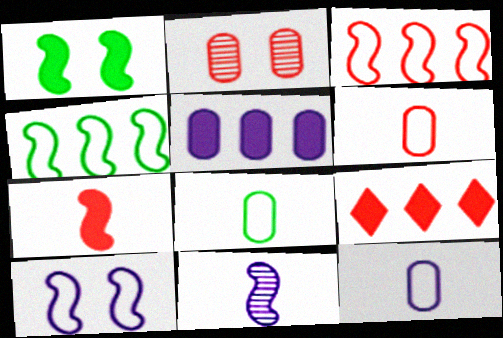[[1, 3, 11], 
[2, 5, 8], 
[6, 8, 12]]